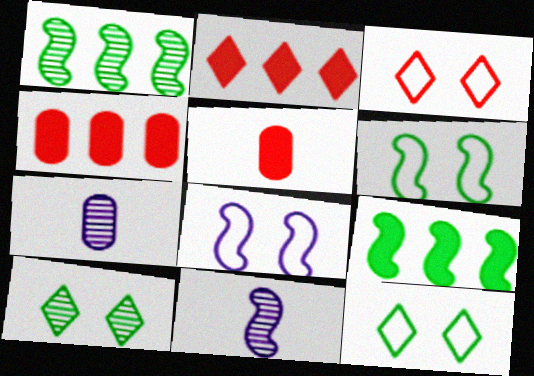[[2, 6, 7], 
[3, 7, 9], 
[4, 11, 12]]